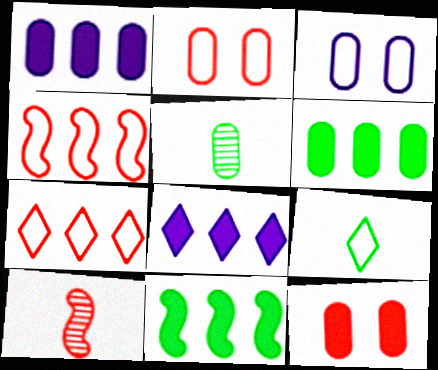[[1, 2, 5], 
[3, 4, 9], 
[7, 10, 12]]